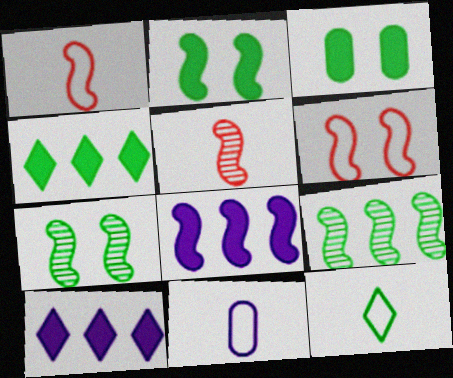[[1, 7, 8], 
[1, 11, 12], 
[3, 9, 12]]